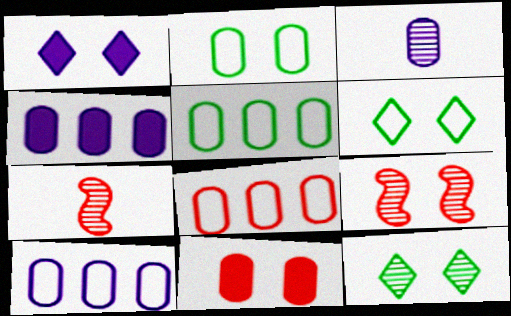[[1, 2, 9], 
[1, 5, 7], 
[3, 5, 11], 
[4, 6, 7], 
[5, 8, 10]]